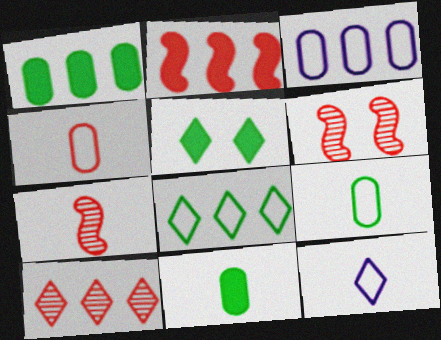[[1, 6, 12], 
[3, 5, 7], 
[5, 10, 12], 
[7, 11, 12]]